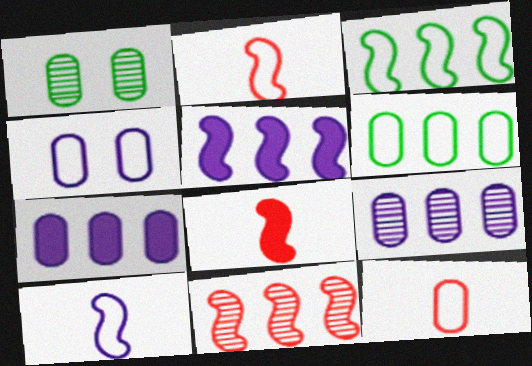[[1, 7, 12], 
[3, 5, 11], 
[4, 6, 12]]